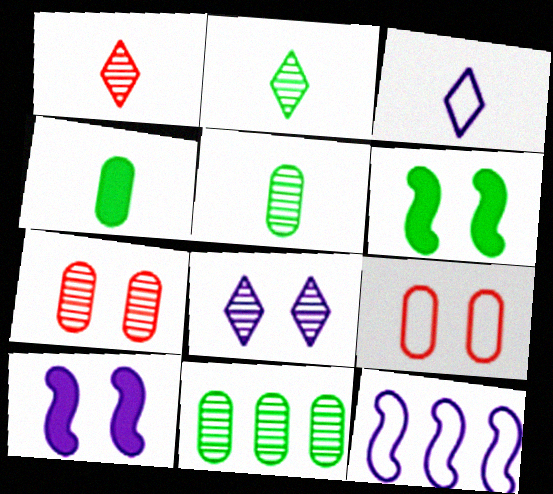[[6, 8, 9]]